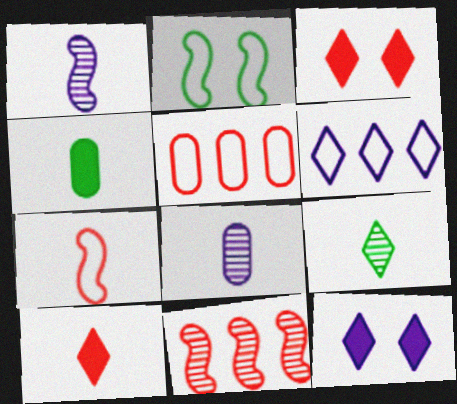[[3, 6, 9]]